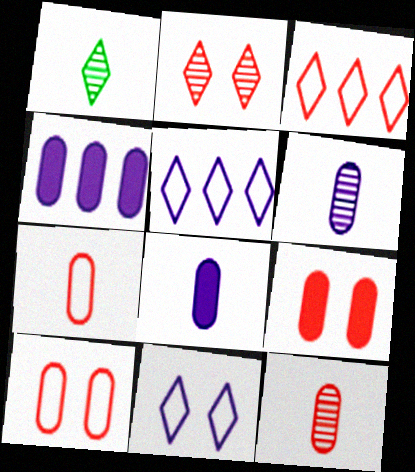[]